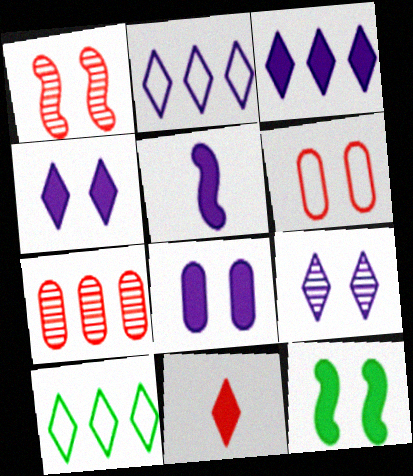[[3, 5, 8], 
[6, 9, 12], 
[9, 10, 11]]